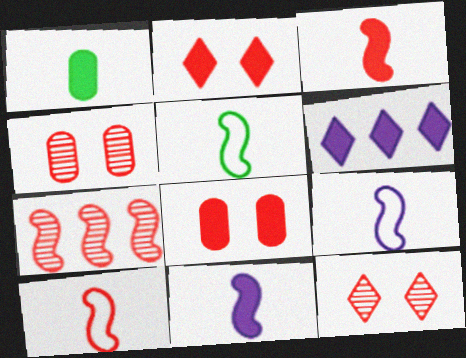[[4, 5, 6], 
[5, 9, 10]]